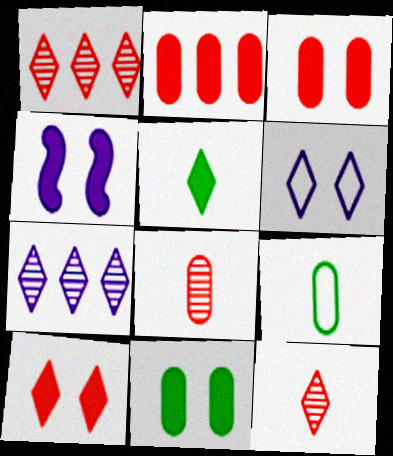[[1, 4, 9], 
[1, 5, 6], 
[2, 4, 5], 
[4, 10, 11]]